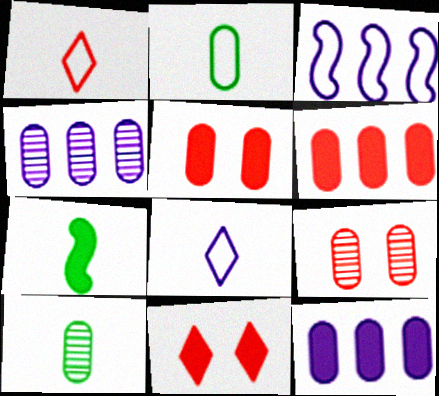[[2, 4, 5], 
[2, 9, 12], 
[3, 10, 11], 
[4, 9, 10], 
[7, 11, 12]]